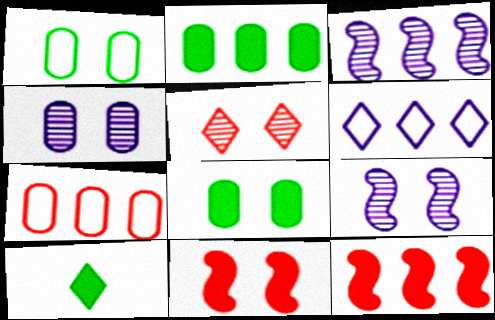[[5, 6, 10], 
[7, 9, 10]]